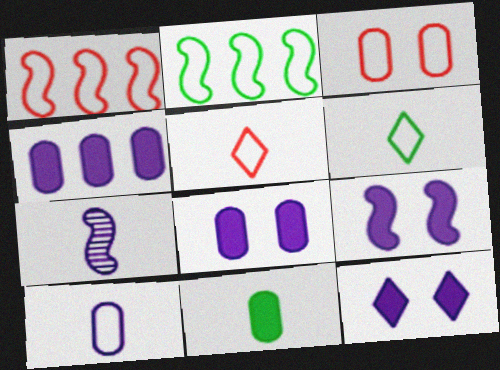[[1, 3, 5], 
[5, 7, 11], 
[8, 9, 12]]